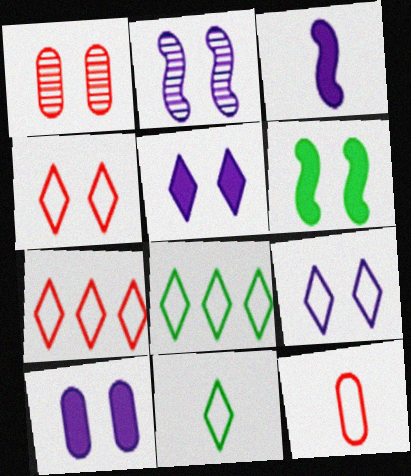[[1, 3, 8], 
[1, 6, 9], 
[2, 9, 10], 
[7, 9, 11]]